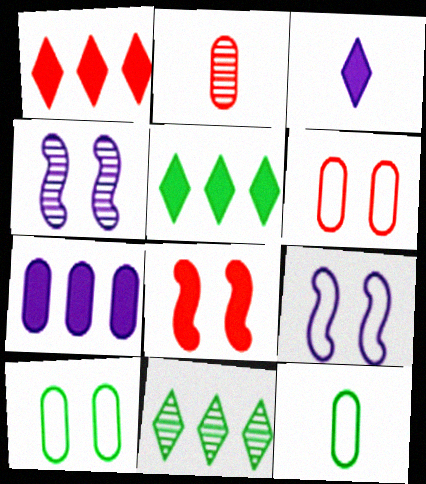[[1, 4, 12], 
[2, 4, 11], 
[2, 5, 9], 
[2, 7, 10]]